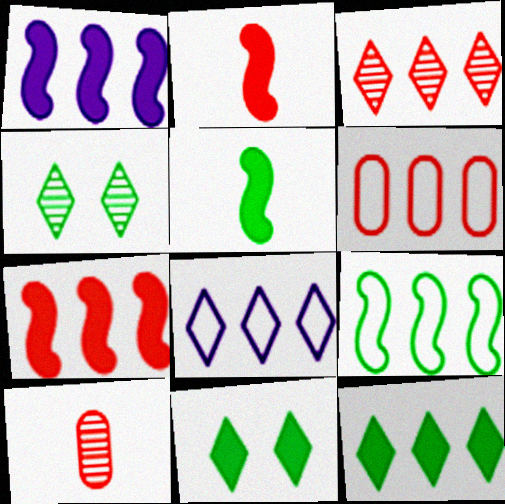[[3, 6, 7], 
[3, 8, 12], 
[6, 8, 9]]